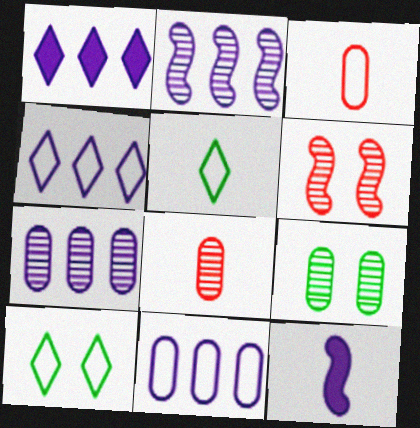[[1, 2, 11], 
[5, 8, 12], 
[7, 8, 9]]